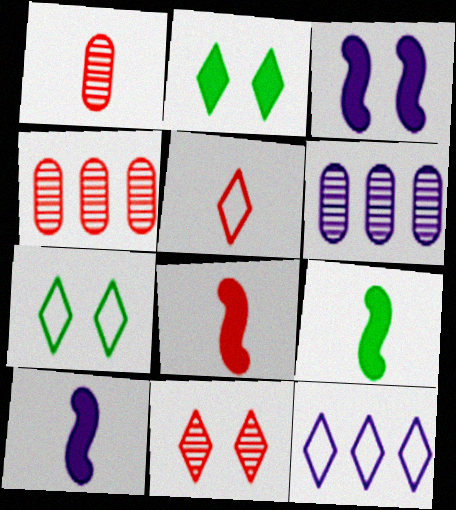[[1, 5, 8], 
[4, 7, 10], 
[5, 7, 12], 
[6, 7, 8], 
[8, 9, 10]]